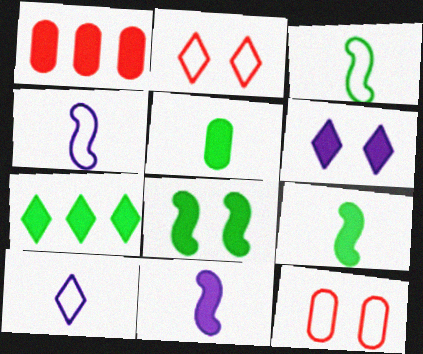[[1, 6, 9], 
[5, 7, 8]]